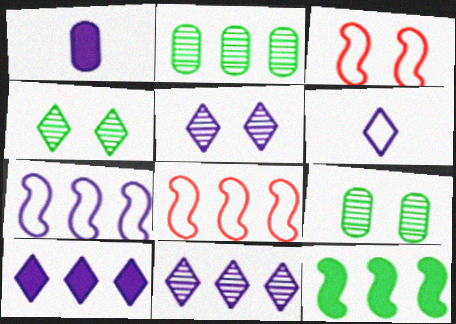[[1, 4, 8], 
[1, 5, 7], 
[2, 8, 10], 
[5, 6, 10]]